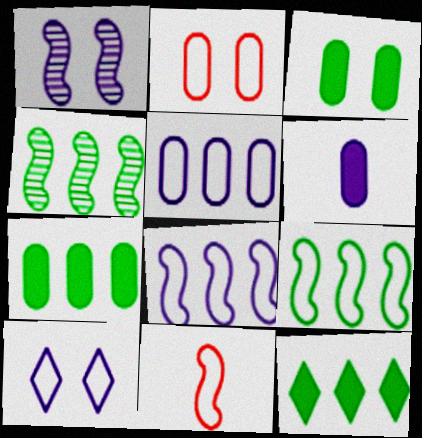[]